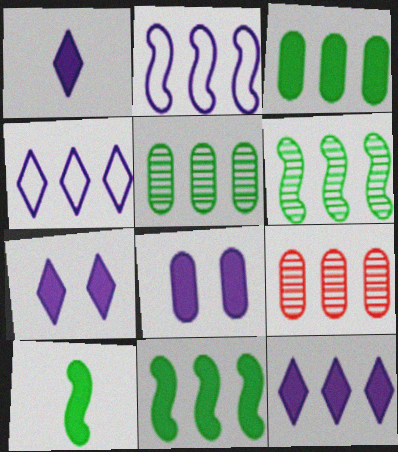[[1, 7, 12], 
[4, 9, 11]]